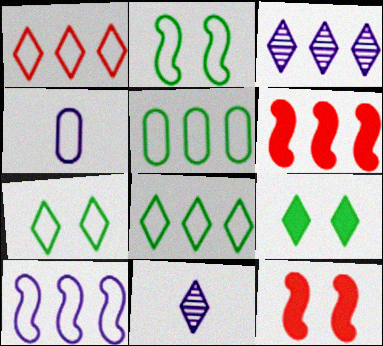[[1, 2, 4], 
[1, 5, 10], 
[1, 9, 11], 
[3, 5, 6], 
[5, 11, 12]]